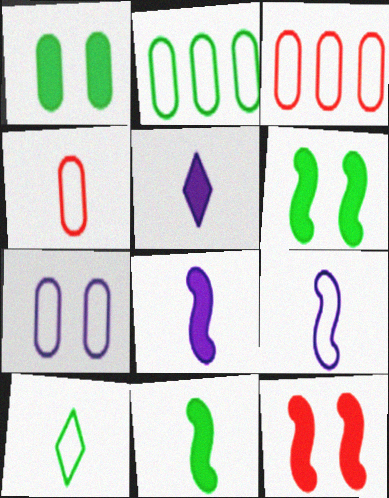[[2, 4, 7], 
[4, 9, 10]]